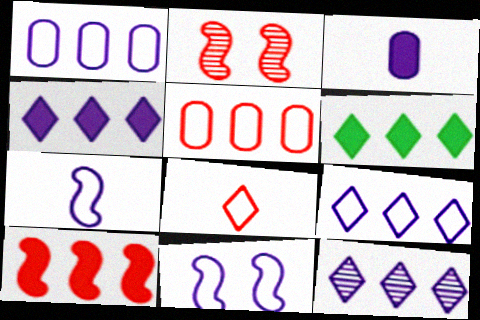[[3, 11, 12], 
[4, 9, 12]]